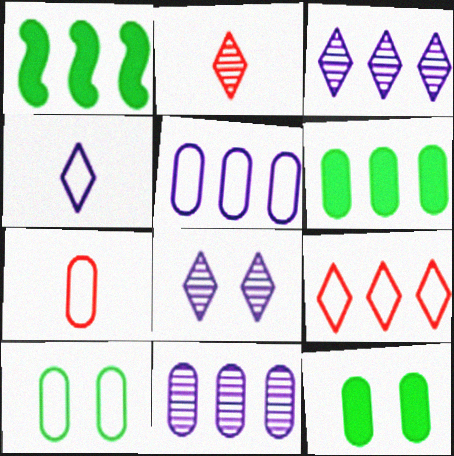[[1, 7, 8], 
[1, 9, 11], 
[5, 7, 10], 
[7, 11, 12]]